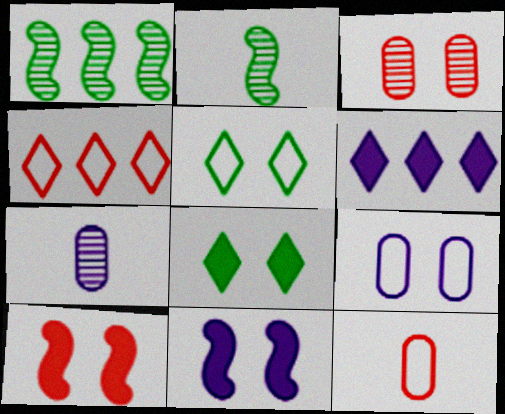[[3, 5, 11]]